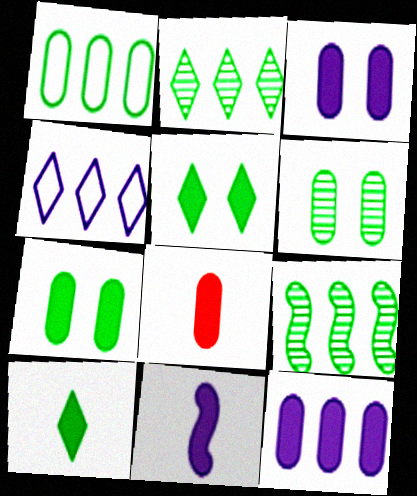[[7, 8, 12], 
[8, 10, 11]]